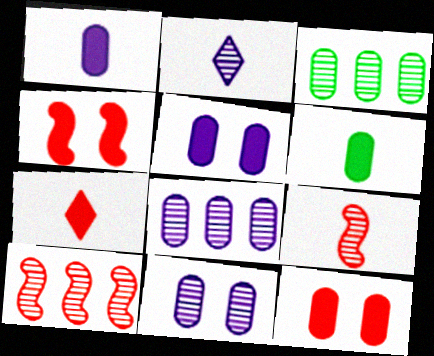[]